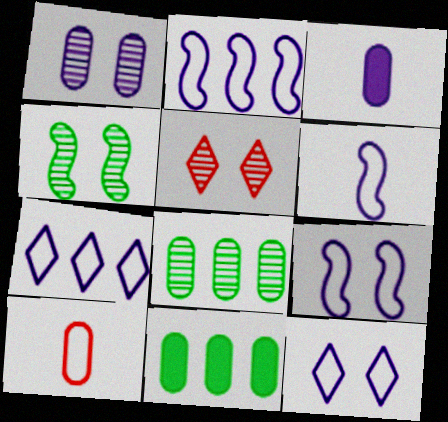[[1, 4, 5], 
[1, 10, 11], 
[2, 6, 9], 
[5, 6, 11]]